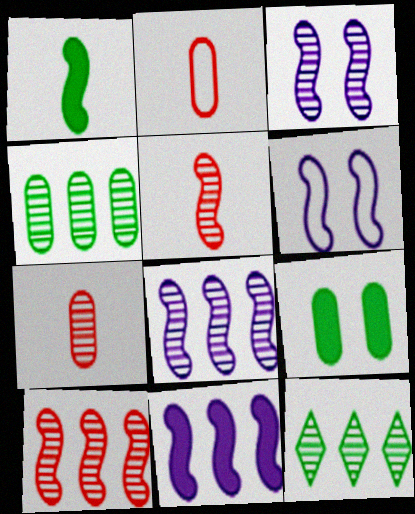[[1, 6, 10], 
[3, 7, 12]]